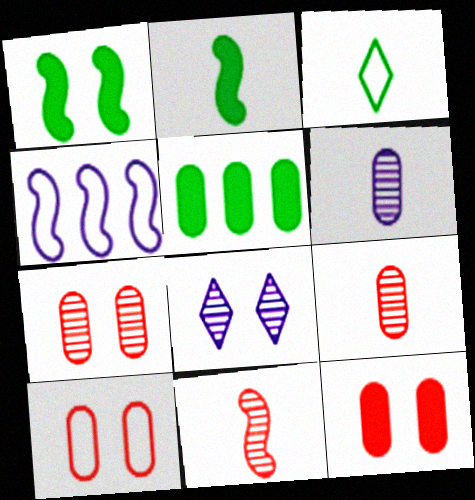[[1, 4, 11], 
[1, 8, 10], 
[3, 4, 10], 
[5, 6, 10], 
[7, 10, 12]]